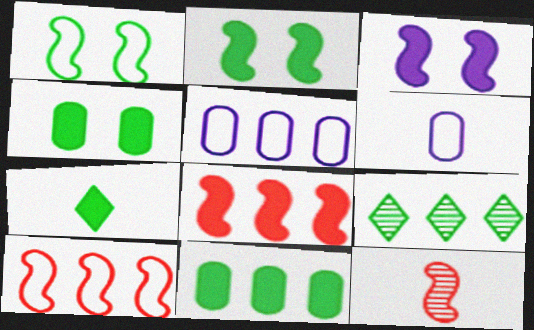[[2, 7, 11], 
[5, 8, 9], 
[6, 7, 12]]